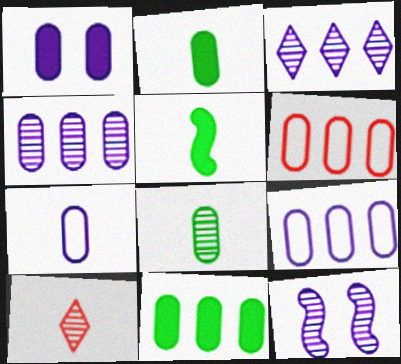[[1, 4, 7], 
[1, 6, 8], 
[4, 6, 11], 
[5, 7, 10]]